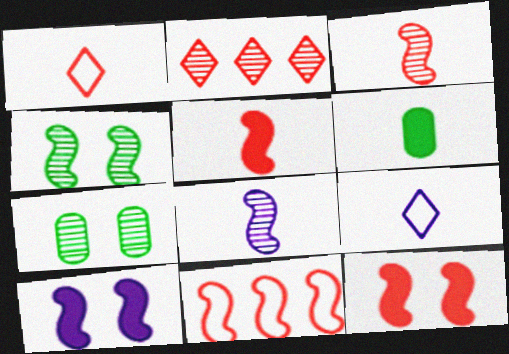[[1, 6, 8], 
[2, 7, 8], 
[3, 6, 9], 
[3, 11, 12]]